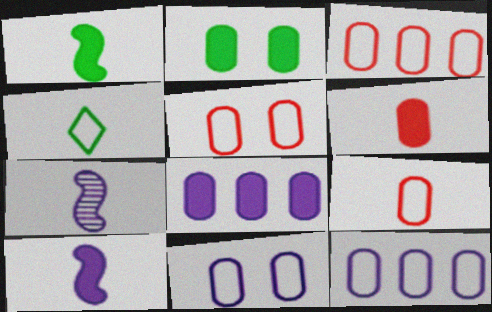[[2, 6, 8], 
[3, 5, 9], 
[4, 6, 7]]